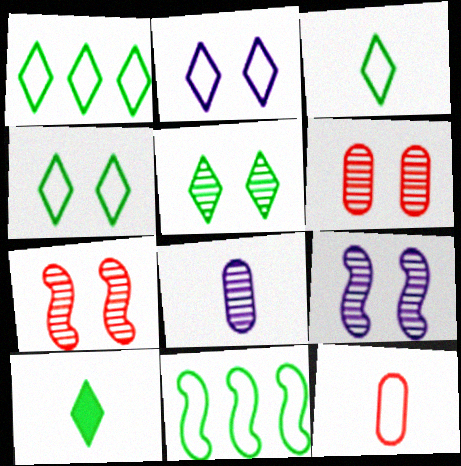[[1, 3, 4], 
[1, 5, 10], 
[2, 11, 12], 
[5, 6, 9]]